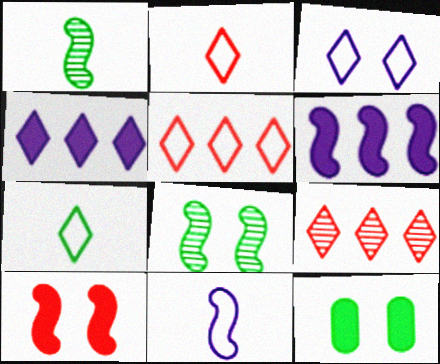[[3, 5, 7], 
[9, 11, 12]]